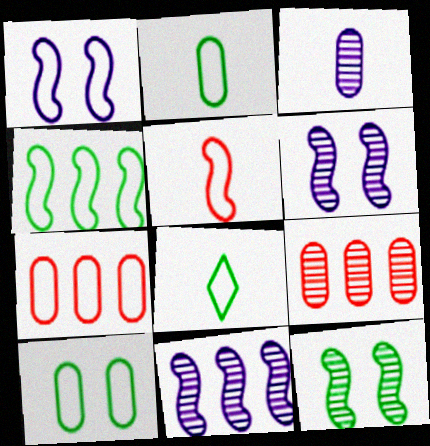[[1, 4, 5], 
[1, 7, 8], 
[4, 8, 10]]